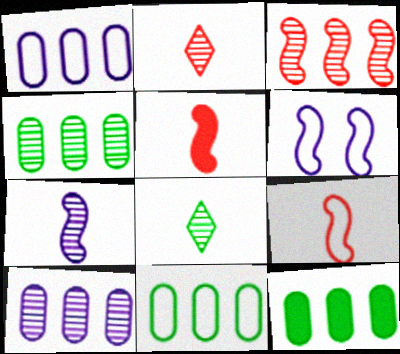[[2, 6, 12], 
[4, 11, 12]]